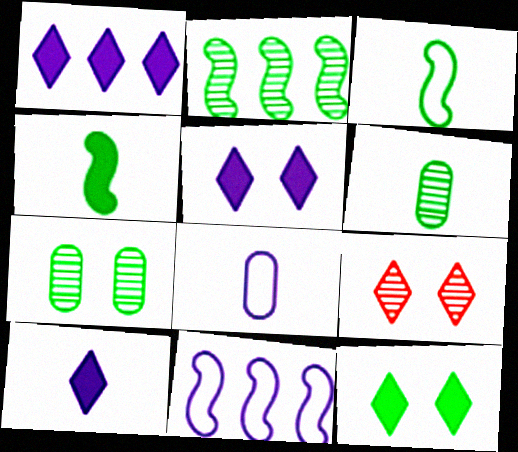[[1, 5, 10]]